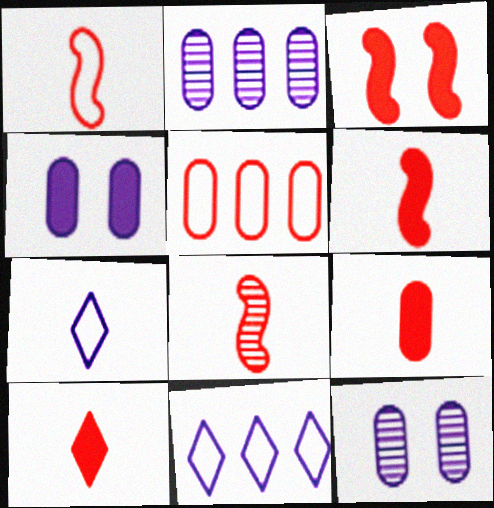[[1, 6, 8], 
[6, 9, 10]]